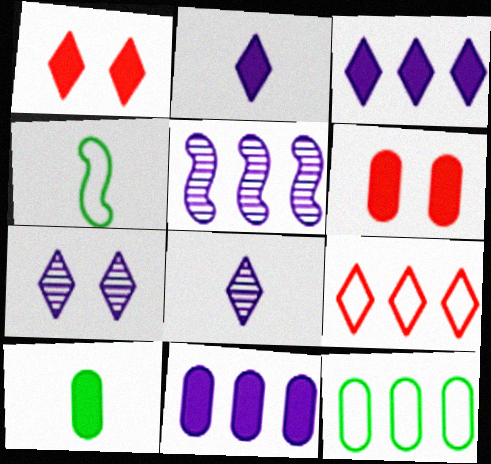[[6, 10, 11]]